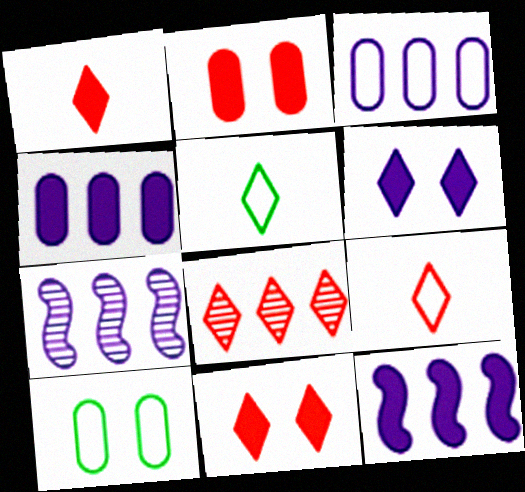[[1, 7, 10], 
[2, 5, 7], 
[5, 6, 8], 
[8, 9, 11]]